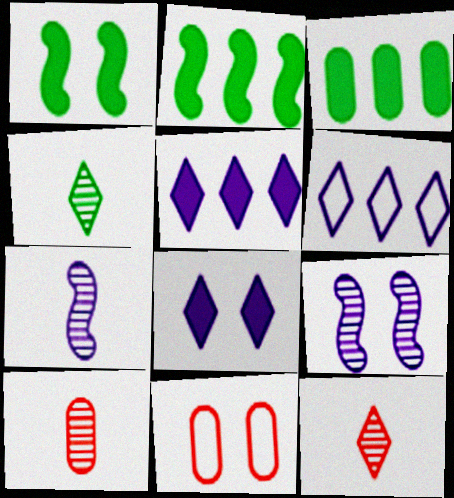[[1, 6, 10], 
[4, 7, 10]]